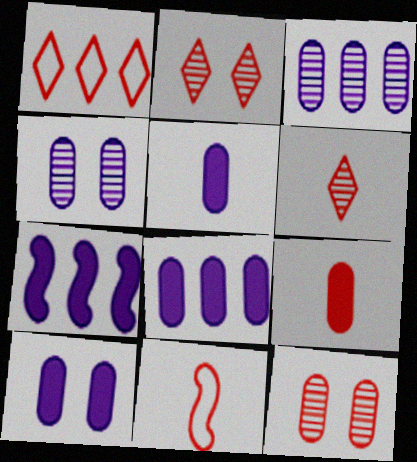[[5, 8, 10], 
[6, 9, 11]]